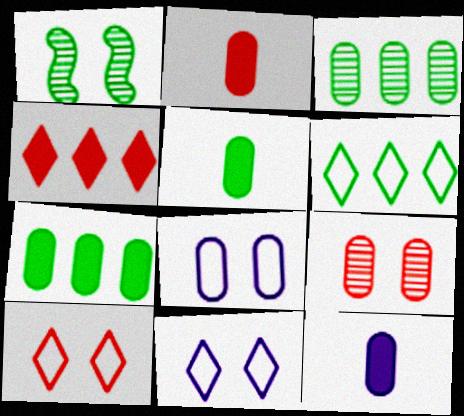[[1, 5, 6], 
[2, 3, 8], 
[2, 5, 12]]